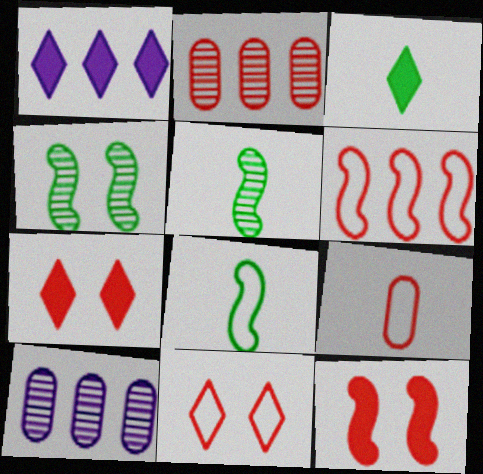[[1, 3, 7], 
[1, 4, 9], 
[6, 9, 11], 
[7, 8, 10]]